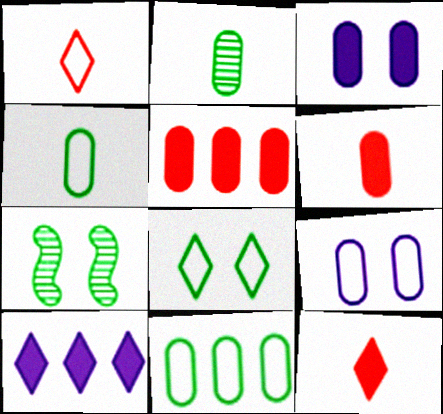[[2, 5, 9]]